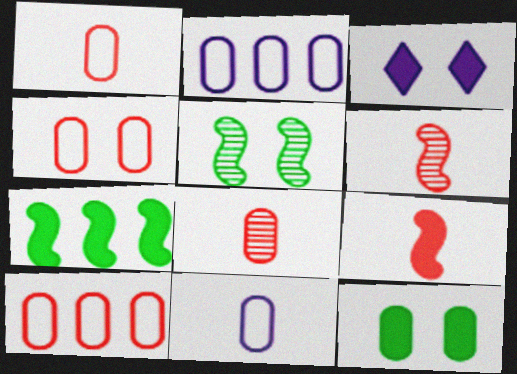[[1, 4, 10], 
[2, 8, 12], 
[3, 4, 5]]